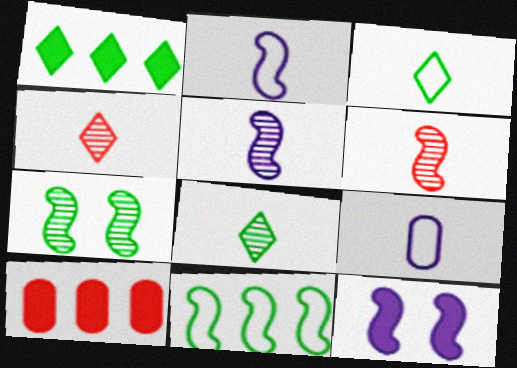[[6, 11, 12]]